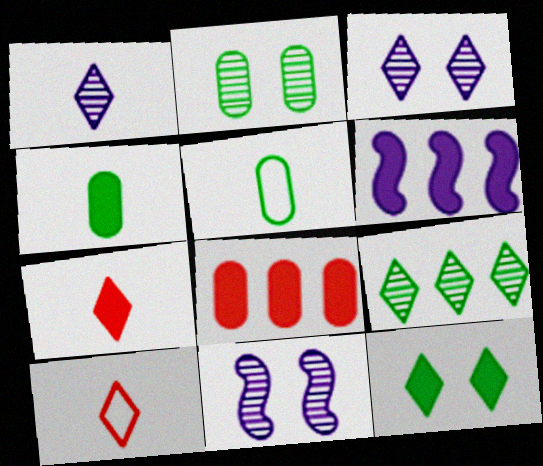[[2, 6, 10]]